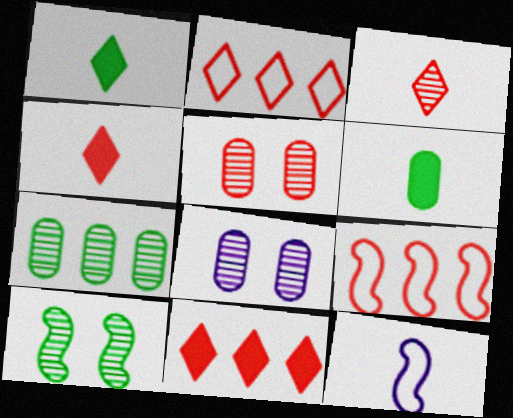[[1, 8, 9], 
[3, 6, 12], 
[4, 5, 9]]